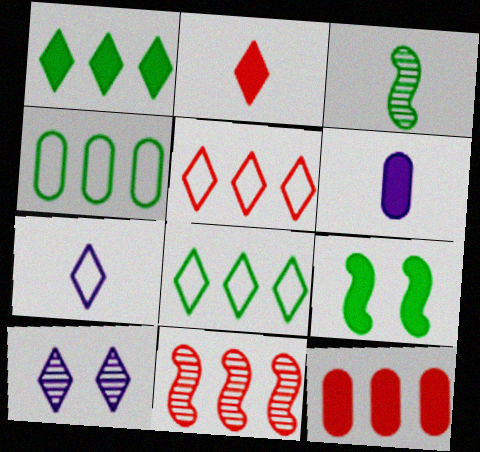[[2, 8, 10], 
[5, 11, 12]]